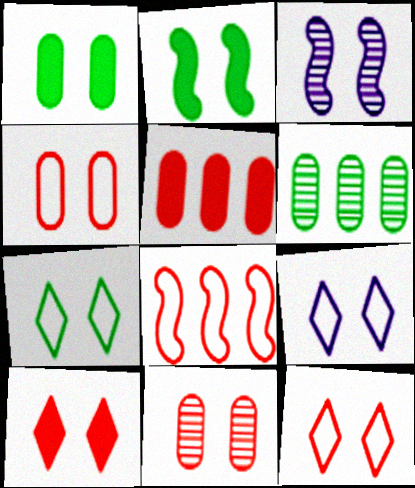[[1, 3, 12], 
[2, 9, 11], 
[7, 9, 12]]